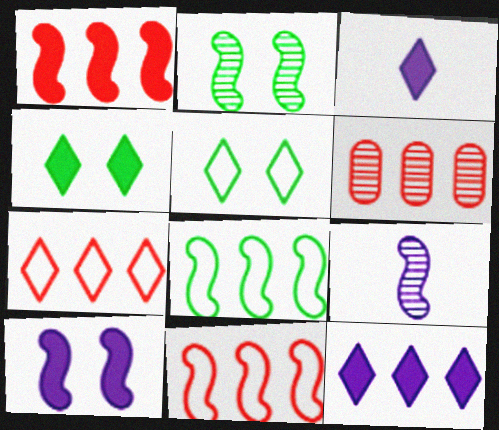[[1, 6, 7], 
[6, 8, 12]]